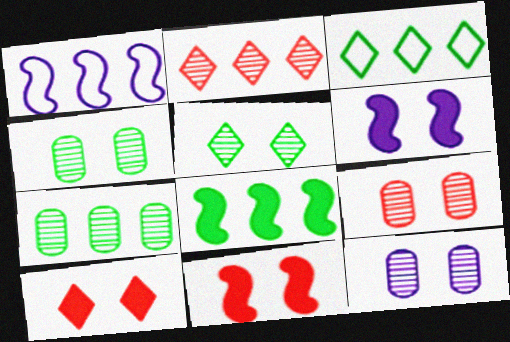[[3, 7, 8], 
[4, 9, 12]]